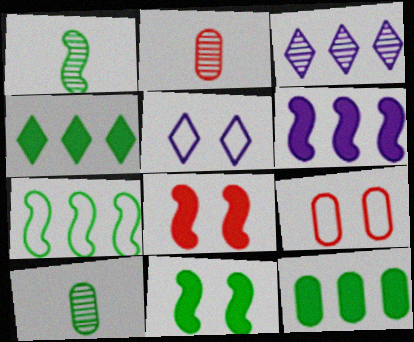[[1, 7, 11]]